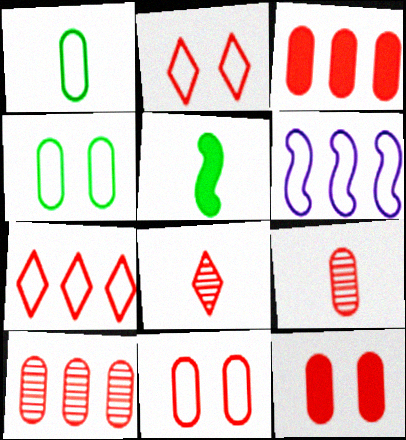[[1, 2, 6], 
[3, 9, 11]]